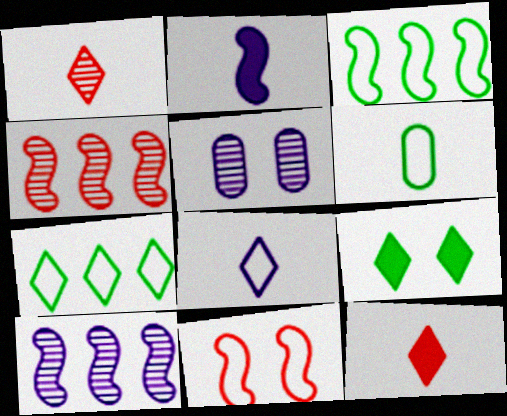[[1, 2, 6], 
[3, 5, 12], 
[5, 9, 11]]